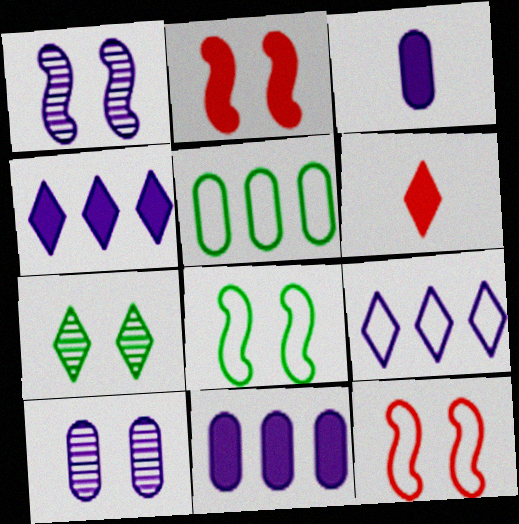[[1, 2, 8], 
[1, 3, 9], 
[1, 5, 6], 
[6, 7, 9]]